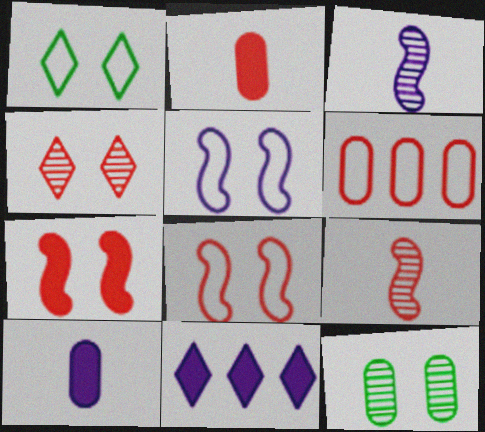[[6, 10, 12]]